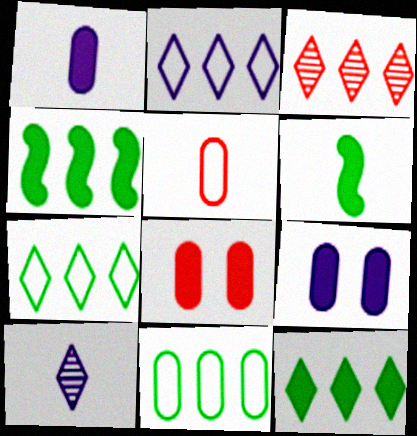[[2, 3, 12], 
[5, 6, 10]]